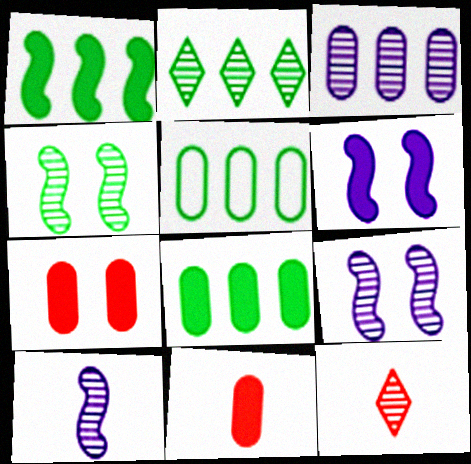[[1, 2, 5], 
[3, 4, 12], 
[5, 6, 12]]